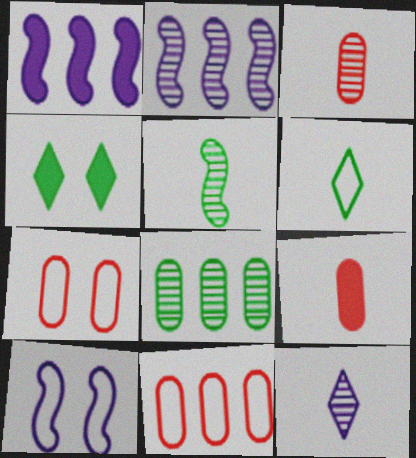[[1, 4, 9], 
[3, 5, 12], 
[6, 10, 11]]